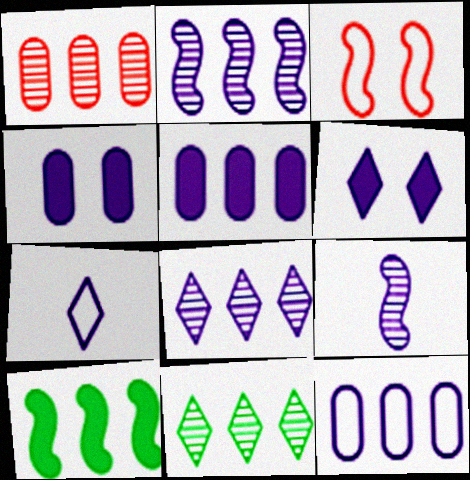[[1, 2, 11], 
[2, 4, 7], 
[3, 9, 10], 
[6, 7, 8], 
[6, 9, 12]]